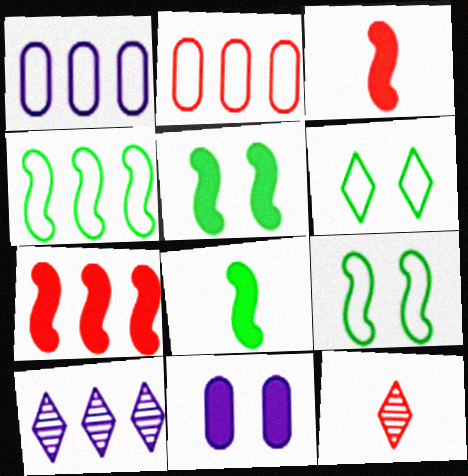[[1, 5, 12], 
[4, 11, 12]]